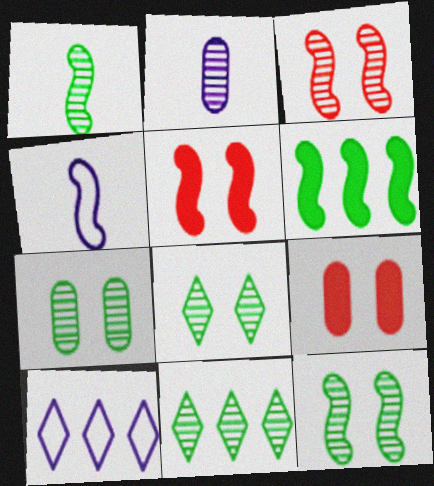[[1, 7, 11], 
[1, 9, 10], 
[2, 3, 11], 
[3, 4, 6], 
[4, 9, 11], 
[7, 8, 12]]